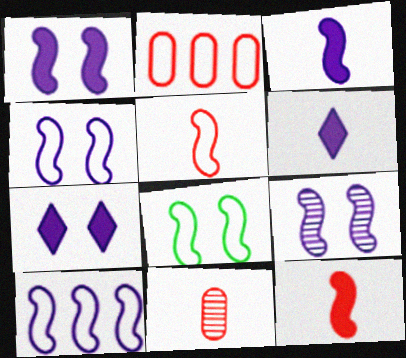[[1, 4, 9], 
[3, 9, 10], 
[5, 8, 10]]